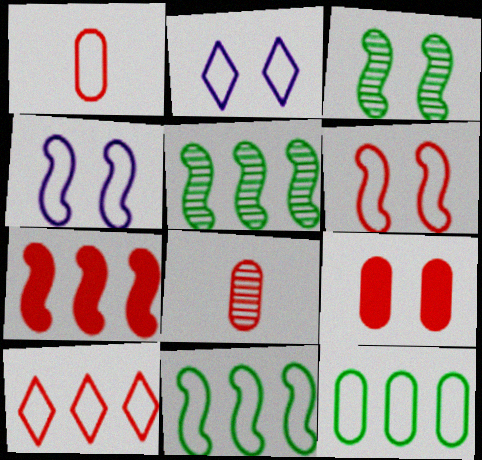[[1, 2, 11], 
[1, 6, 10], 
[2, 3, 9]]